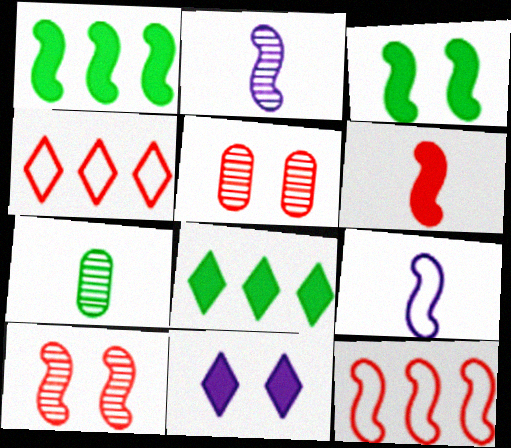[[1, 9, 10], 
[2, 3, 12], 
[4, 5, 6], 
[5, 8, 9], 
[6, 10, 12], 
[7, 11, 12]]